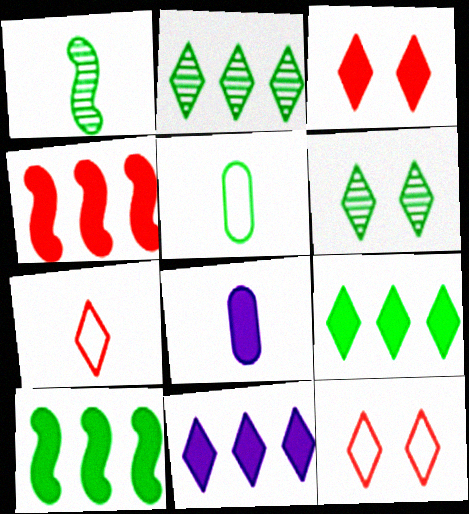[[1, 7, 8], 
[3, 8, 10], 
[5, 6, 10], 
[6, 7, 11]]